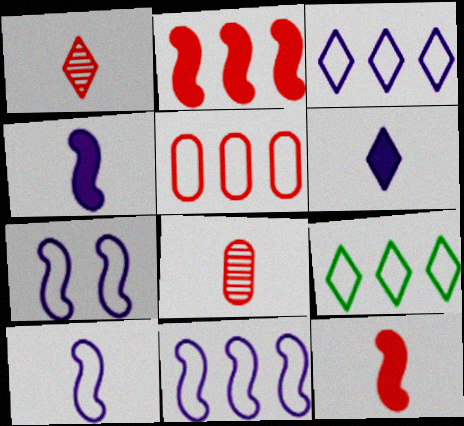[[5, 9, 11], 
[7, 10, 11]]